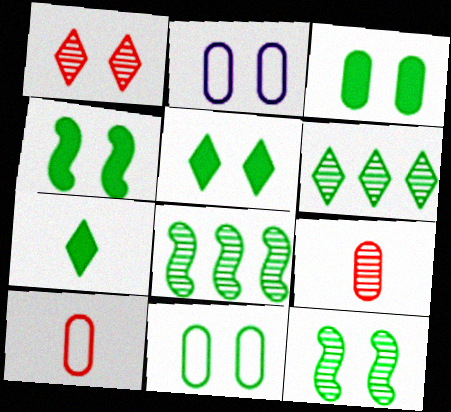[[1, 2, 4], 
[3, 4, 5], 
[5, 11, 12], 
[7, 8, 11]]